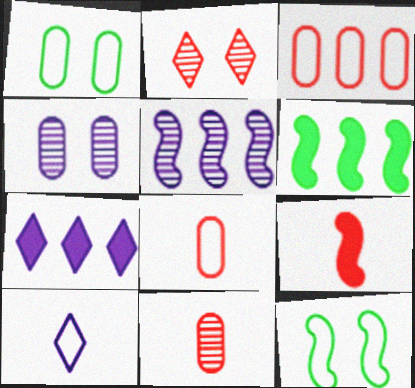[[2, 3, 9], 
[3, 10, 12], 
[5, 9, 12], 
[7, 11, 12]]